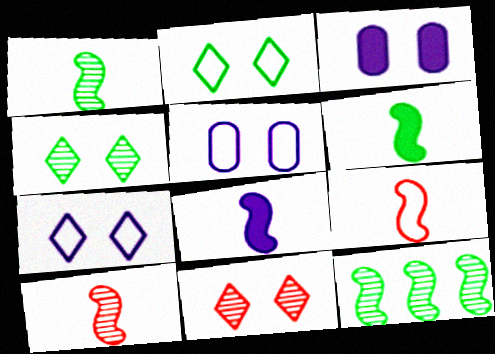[[1, 8, 9]]